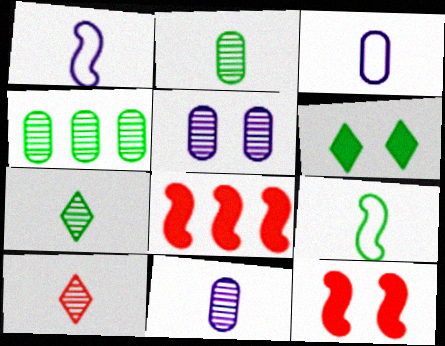[[4, 6, 9]]